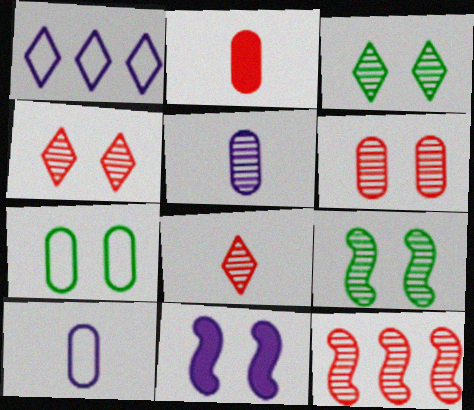[[1, 2, 9], 
[1, 5, 11], 
[3, 5, 12], 
[4, 7, 11], 
[6, 8, 12]]